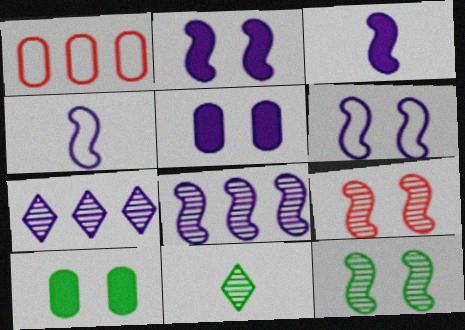[[1, 2, 11], 
[2, 4, 8], 
[3, 6, 8], 
[4, 5, 7]]